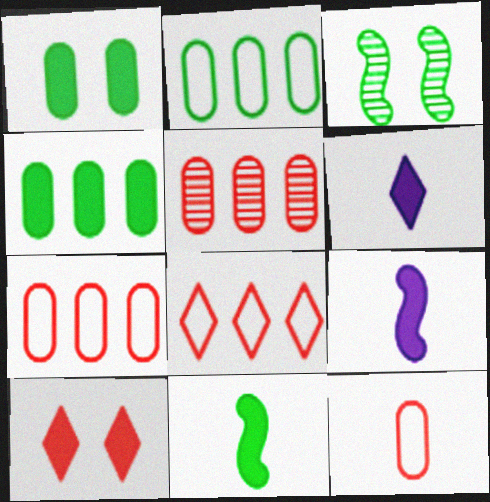[[3, 6, 7], 
[4, 9, 10]]